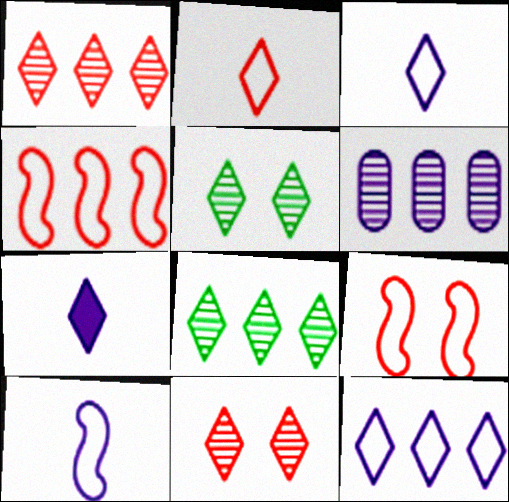[]